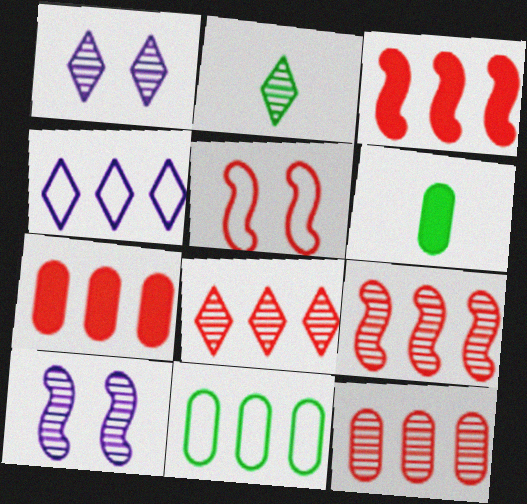[[1, 2, 8], 
[2, 10, 12], 
[8, 9, 12]]